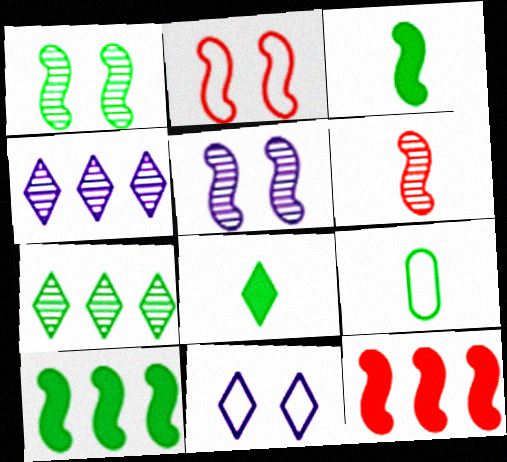[[2, 6, 12]]